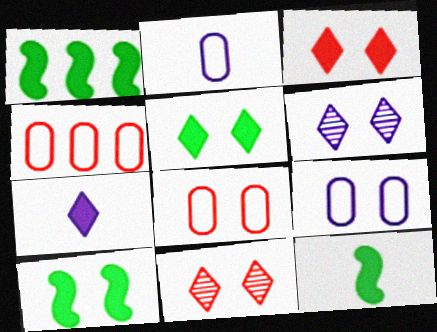[[1, 2, 11], 
[1, 10, 12], 
[4, 6, 12], 
[6, 8, 10], 
[9, 10, 11]]